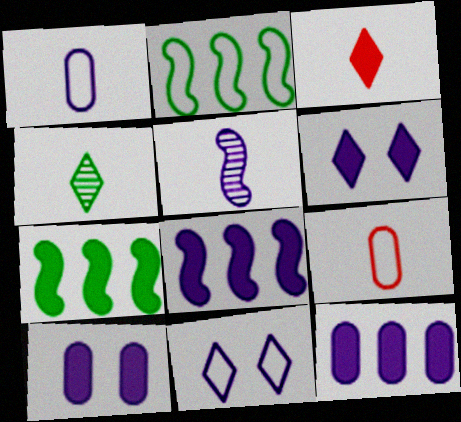[[2, 9, 11], 
[3, 7, 10], 
[5, 11, 12]]